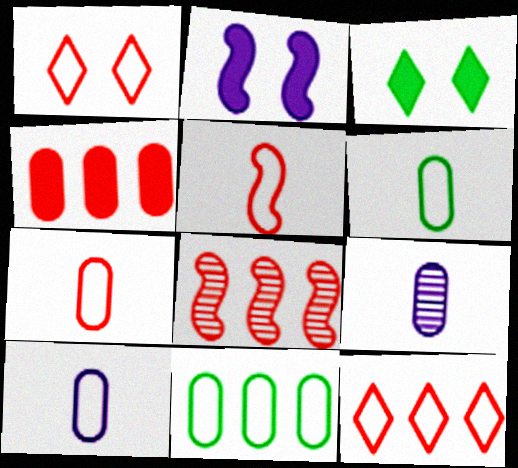[[3, 8, 10], 
[4, 8, 12], 
[6, 7, 10]]